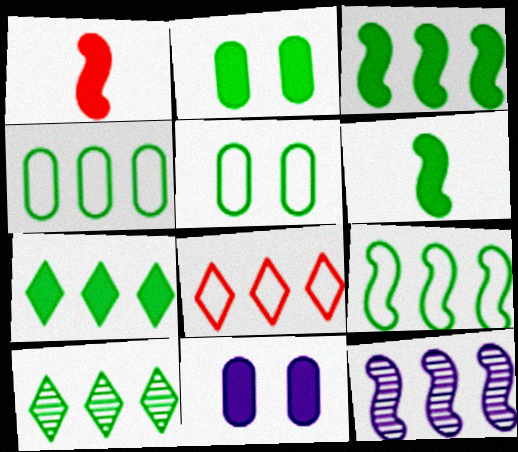[[1, 7, 11], 
[2, 6, 7], 
[3, 4, 10], 
[5, 6, 10]]